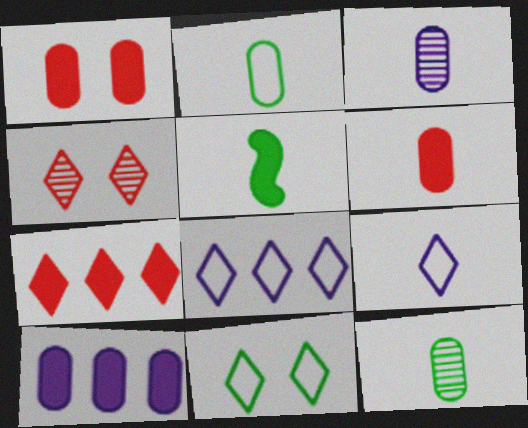[[2, 3, 6]]